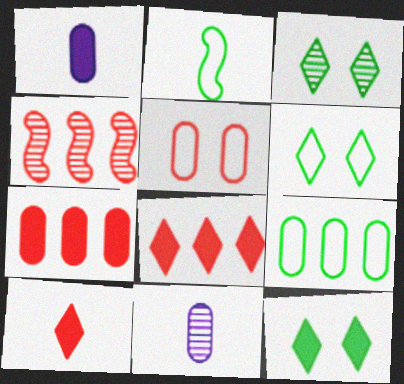[[1, 4, 6], 
[2, 6, 9], 
[2, 10, 11], 
[3, 4, 11], 
[3, 6, 12], 
[4, 5, 10]]